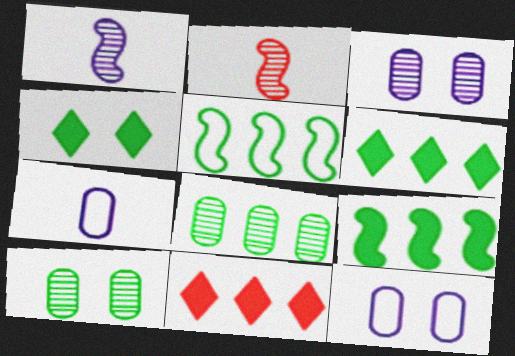[[2, 6, 12], 
[5, 6, 8]]